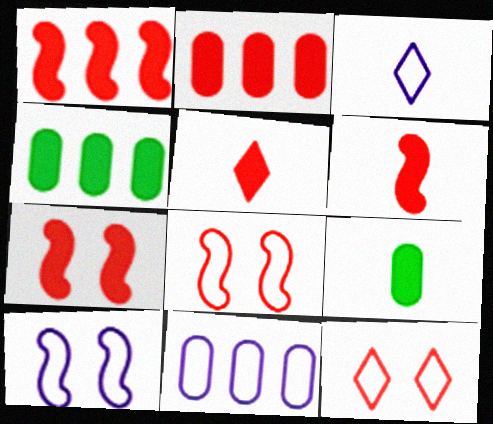[[1, 6, 7], 
[2, 5, 7], 
[3, 10, 11]]